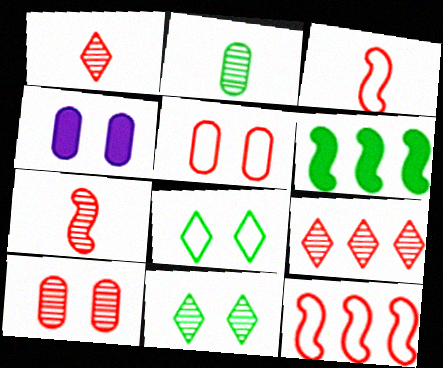[[2, 6, 8], 
[7, 9, 10]]